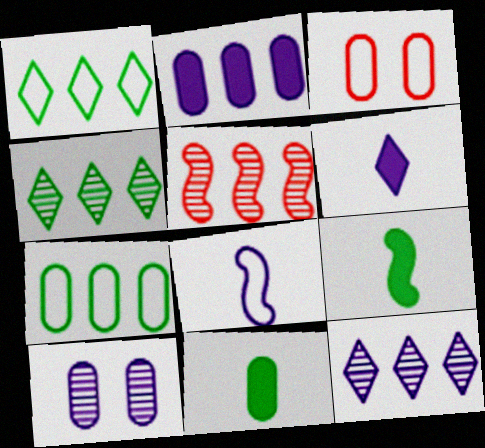[[1, 2, 5], 
[1, 3, 8], 
[3, 9, 12]]